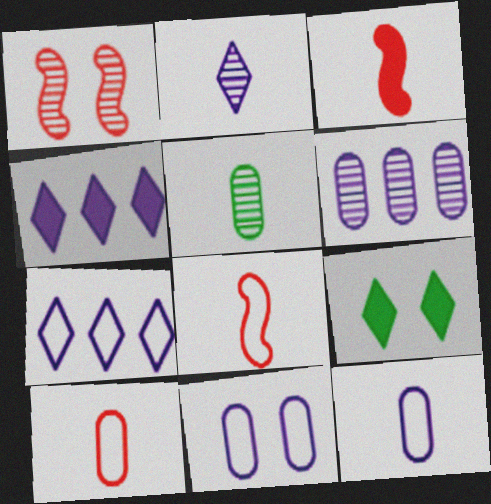[[1, 9, 11], 
[6, 8, 9]]